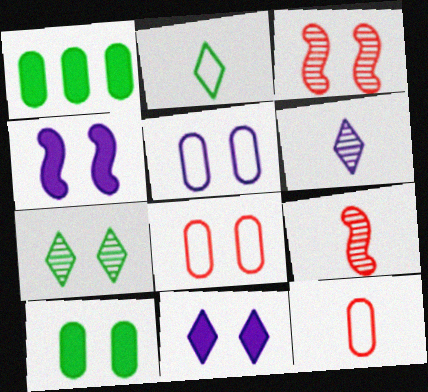[[4, 7, 8]]